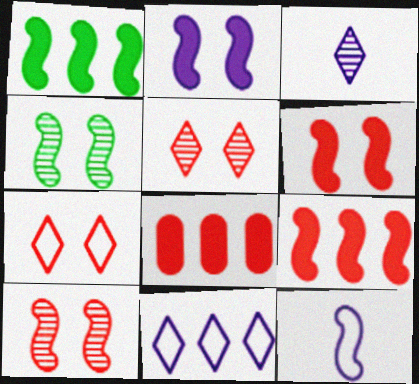[[1, 10, 12], 
[4, 9, 12]]